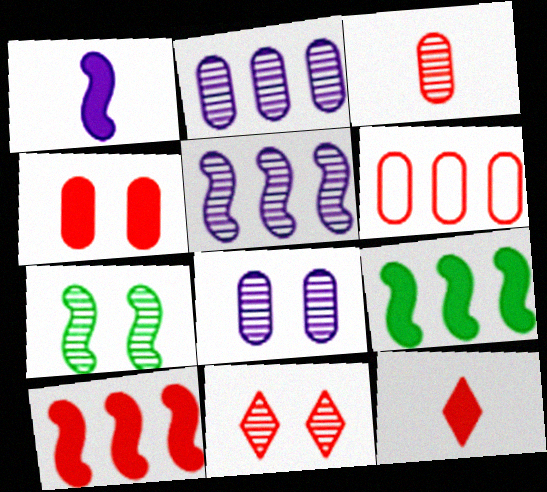[[3, 4, 6], 
[4, 10, 12], 
[7, 8, 11]]